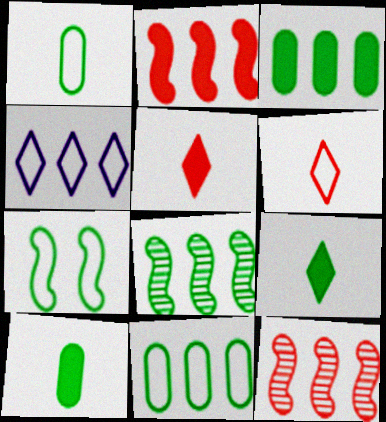[[3, 4, 12]]